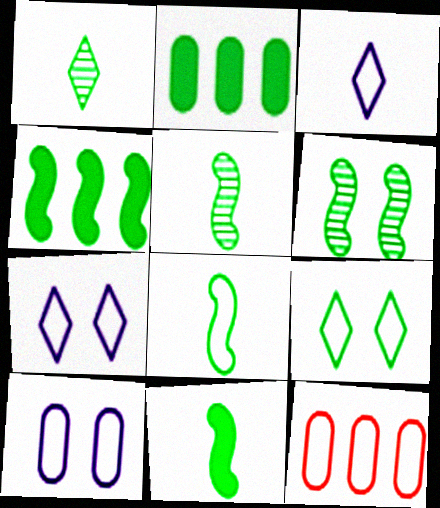[[2, 5, 9], 
[4, 6, 8], 
[5, 8, 11], 
[7, 8, 12]]